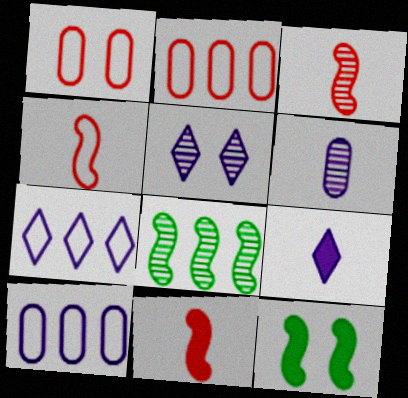[[1, 5, 12], 
[1, 8, 9], 
[3, 4, 11], 
[5, 7, 9]]